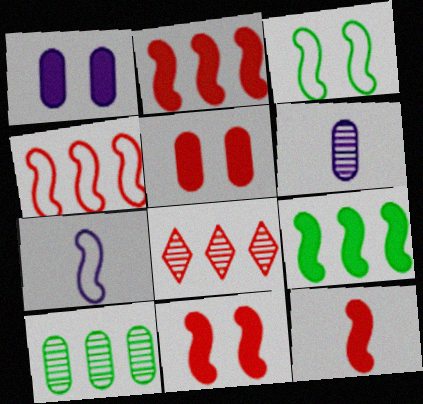[[2, 11, 12], 
[3, 4, 7]]